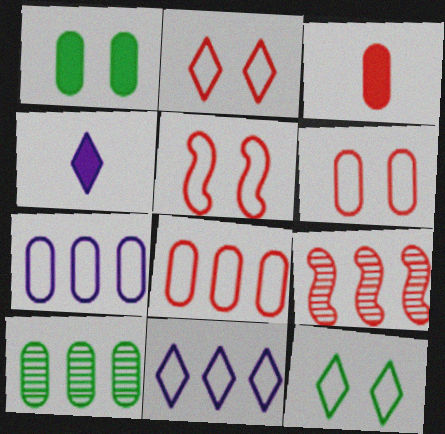[[2, 3, 9], 
[2, 5, 6], 
[4, 5, 10]]